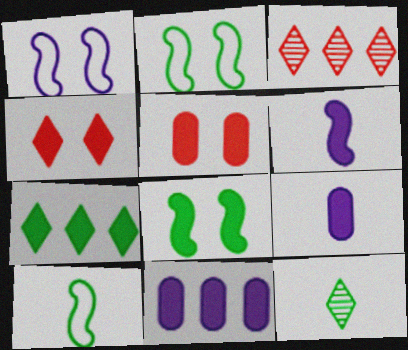[[2, 3, 9], 
[5, 6, 7]]